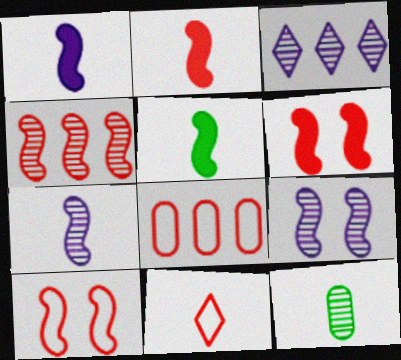[[1, 2, 5], 
[1, 11, 12], 
[2, 4, 10], 
[8, 10, 11]]